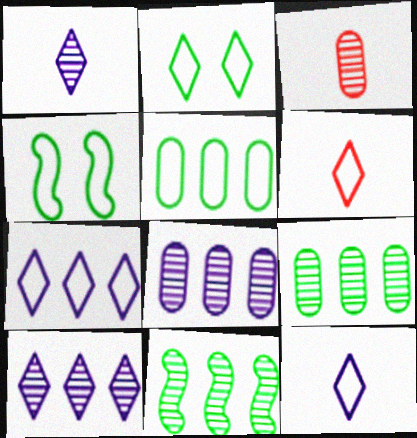[[2, 6, 7]]